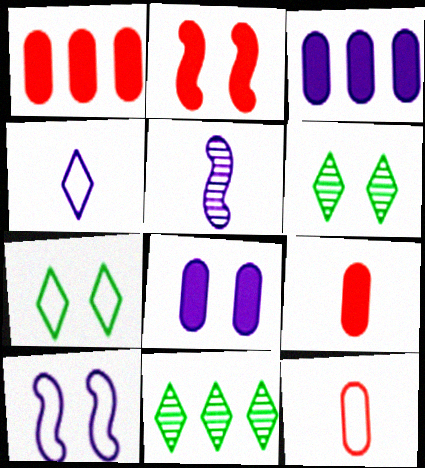[[1, 5, 7], 
[9, 10, 11]]